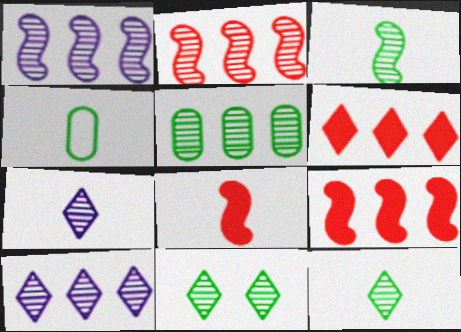[[2, 5, 10], 
[3, 5, 11], 
[4, 7, 8]]